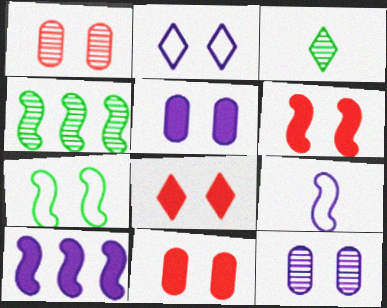[[4, 6, 9], 
[6, 8, 11], 
[7, 8, 12]]